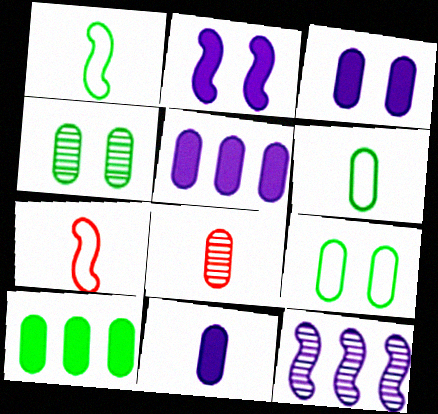[[3, 5, 11], 
[4, 6, 10], 
[5, 8, 9], 
[6, 8, 11]]